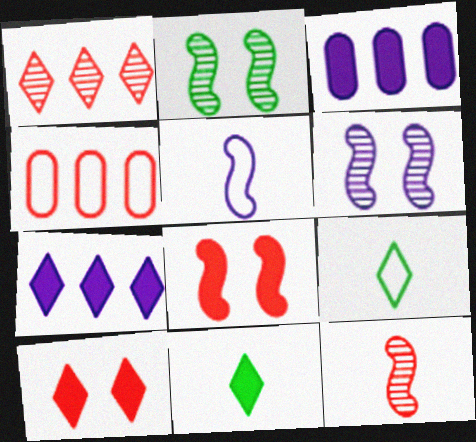[[3, 8, 11], 
[4, 6, 11], 
[4, 10, 12], 
[7, 10, 11]]